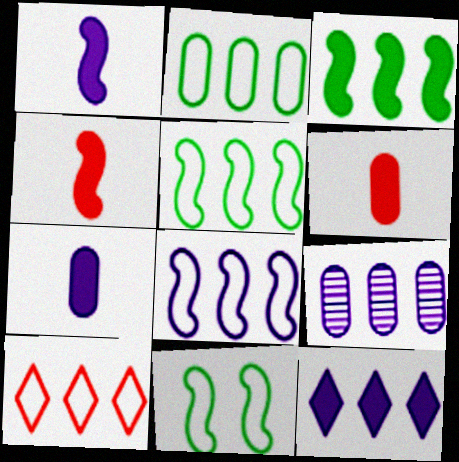[[2, 8, 10], 
[3, 9, 10], 
[8, 9, 12]]